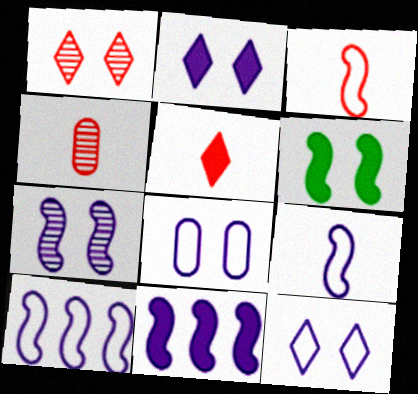[[1, 6, 8], 
[2, 7, 8], 
[3, 4, 5], 
[7, 9, 11]]